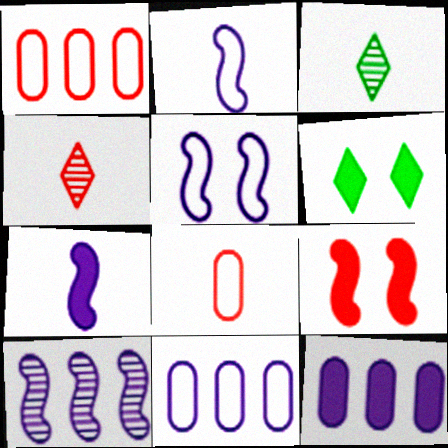[[1, 4, 9], 
[3, 7, 8], 
[3, 9, 11], 
[5, 7, 10], 
[6, 8, 10]]